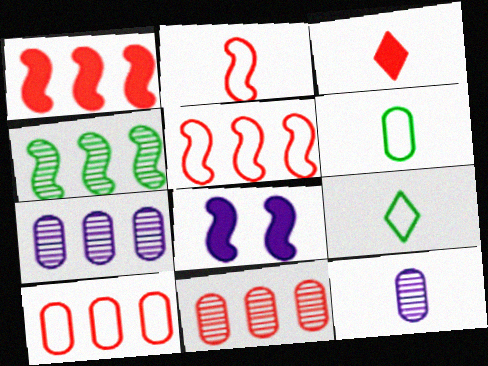[[2, 4, 8], 
[8, 9, 11]]